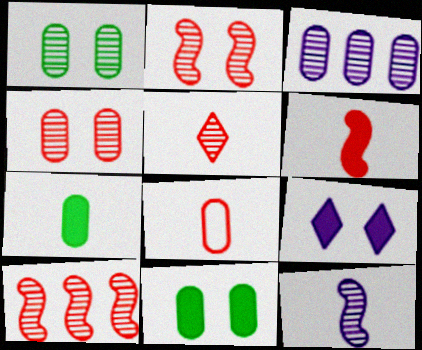[[3, 8, 11], 
[4, 5, 10], 
[5, 6, 8]]